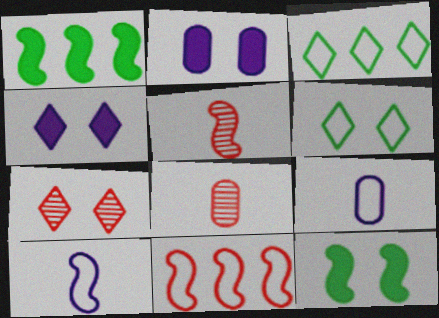[[1, 7, 9], 
[2, 3, 5], 
[4, 6, 7], 
[6, 9, 11]]